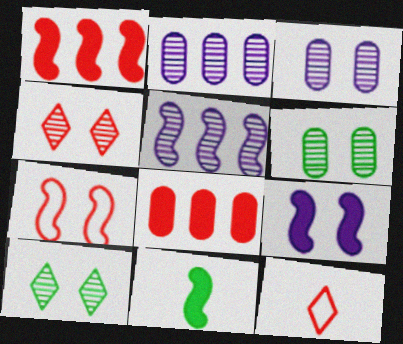[[1, 9, 11], 
[5, 7, 11]]